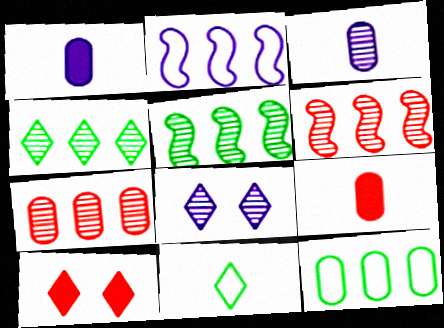[[1, 2, 8]]